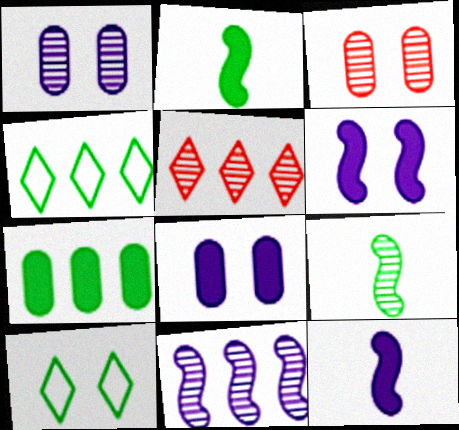[[1, 5, 9], 
[3, 4, 12], 
[3, 6, 10], 
[7, 9, 10]]